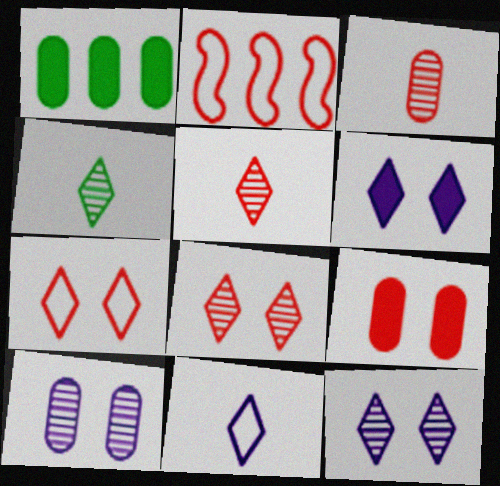[[2, 5, 9]]